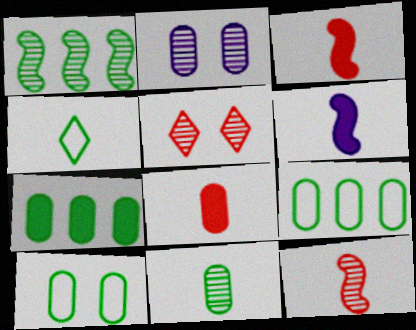[[2, 8, 9], 
[5, 6, 9], 
[7, 10, 11]]